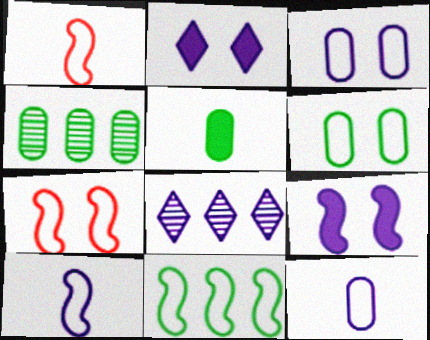[[1, 2, 4], 
[4, 5, 6], 
[5, 7, 8], 
[7, 10, 11], 
[8, 9, 12]]